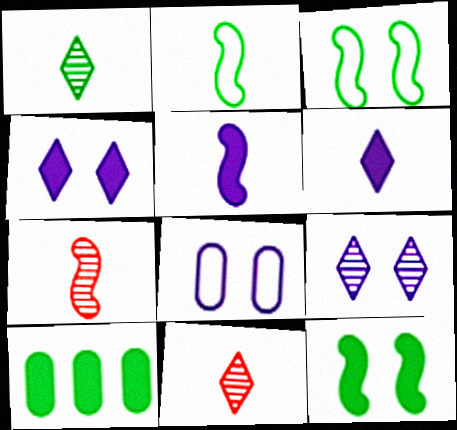[[1, 3, 10], 
[2, 5, 7]]